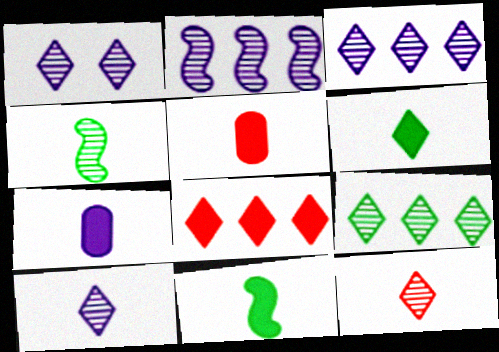[[1, 3, 10], 
[1, 9, 12]]